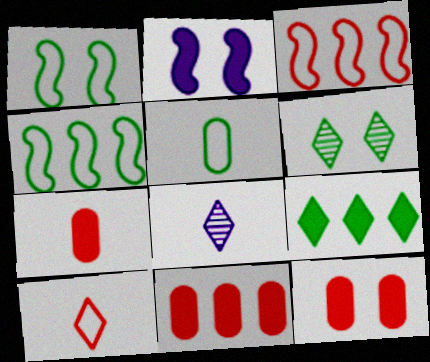[[1, 8, 11], 
[2, 7, 9], 
[4, 8, 12], 
[7, 11, 12]]